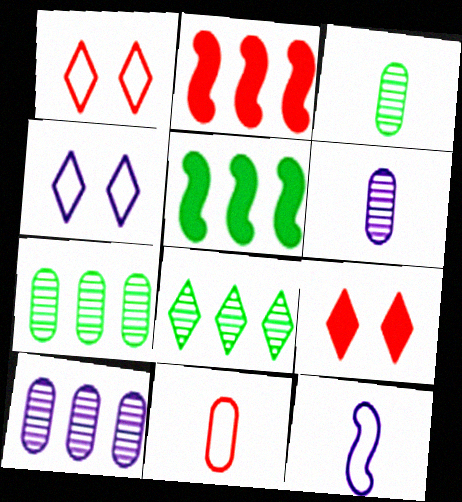[[1, 5, 6], 
[2, 3, 4], 
[7, 9, 12]]